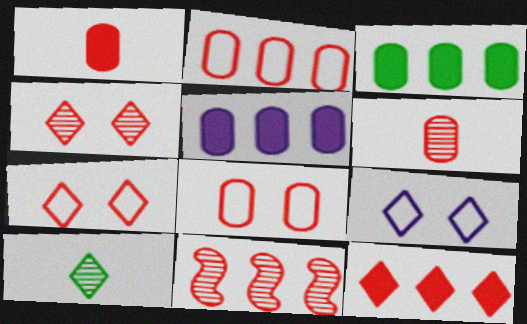[[1, 7, 11], 
[2, 11, 12], 
[4, 6, 11], 
[9, 10, 12]]